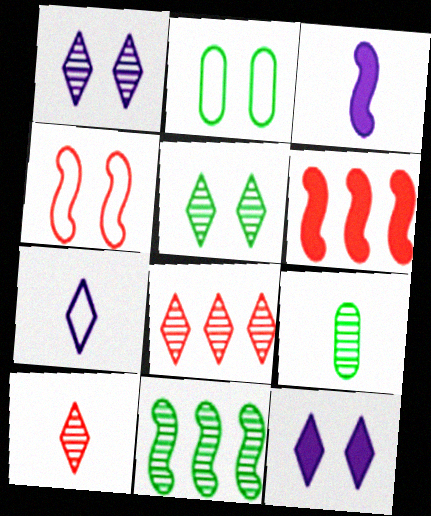[[2, 3, 8], 
[3, 4, 11], 
[5, 9, 11]]